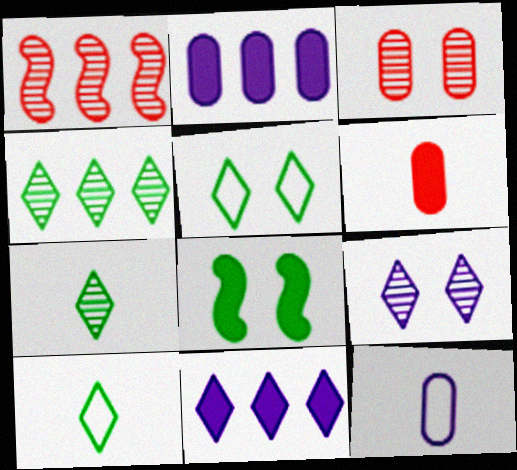[[6, 8, 11]]